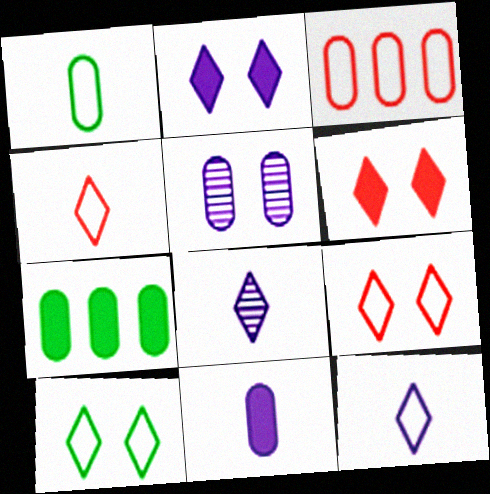[]